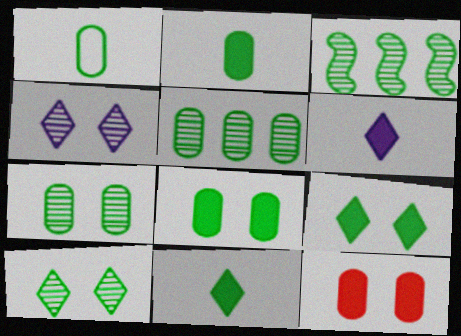[[1, 3, 9], 
[1, 5, 8]]